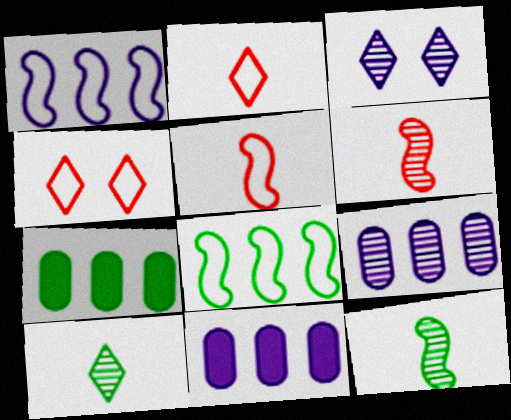[[3, 5, 7], 
[4, 11, 12]]